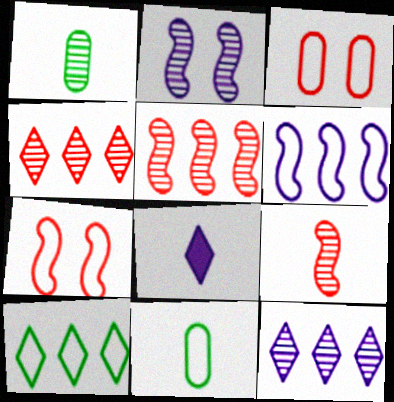[[1, 2, 4], 
[8, 9, 11]]